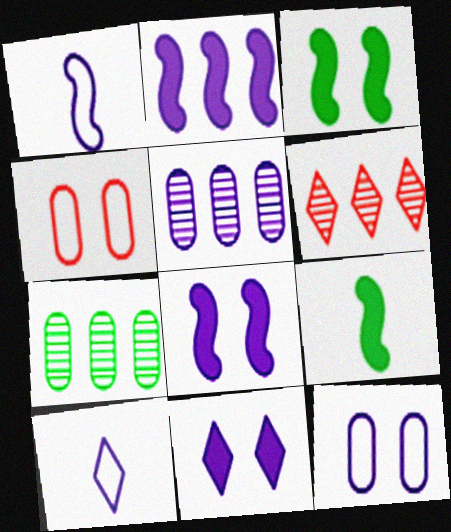[[1, 5, 11], 
[5, 8, 10], 
[6, 9, 12]]